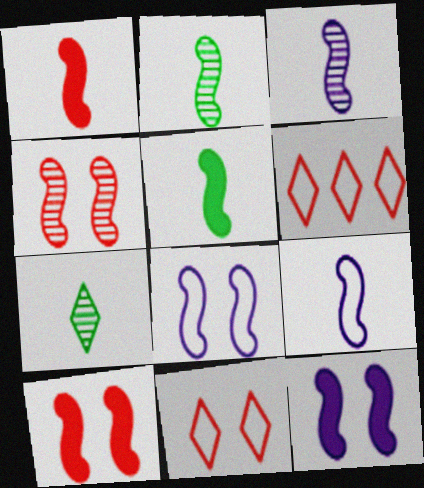[[1, 2, 9]]